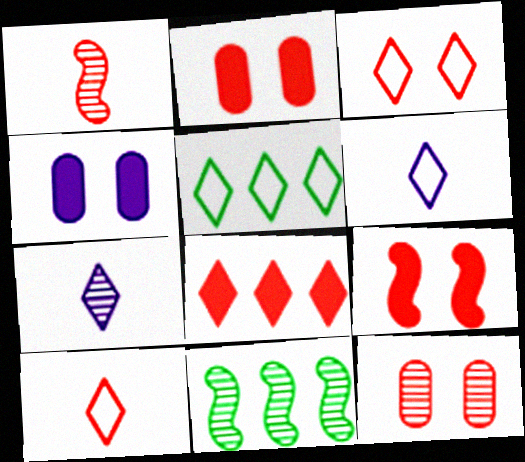[[1, 4, 5], 
[2, 6, 11], 
[3, 5, 6], 
[3, 9, 12], 
[4, 10, 11], 
[7, 11, 12]]